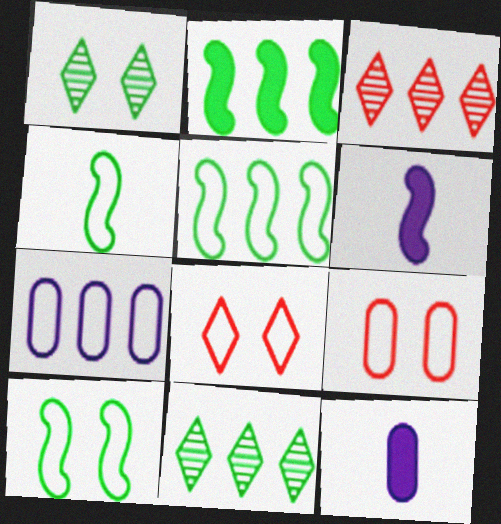[[2, 3, 7], 
[3, 10, 12], 
[4, 5, 10], 
[4, 7, 8], 
[6, 9, 11]]